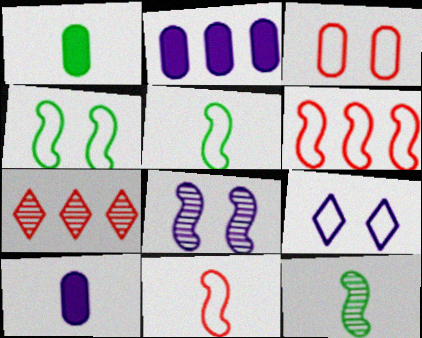[[3, 4, 9], 
[4, 7, 10]]